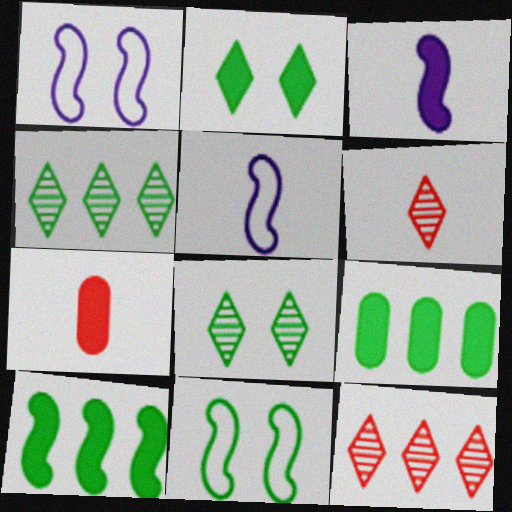[[1, 4, 7], 
[1, 6, 9]]